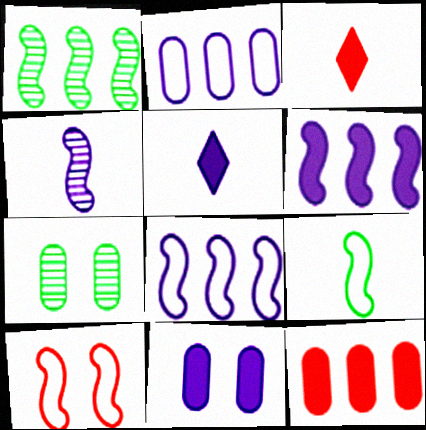[[3, 7, 8], 
[5, 6, 11], 
[8, 9, 10]]